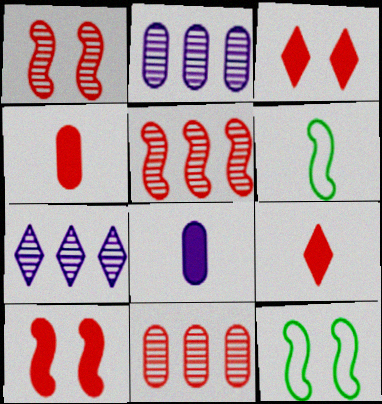[[2, 3, 6], 
[2, 9, 12], 
[4, 7, 12]]